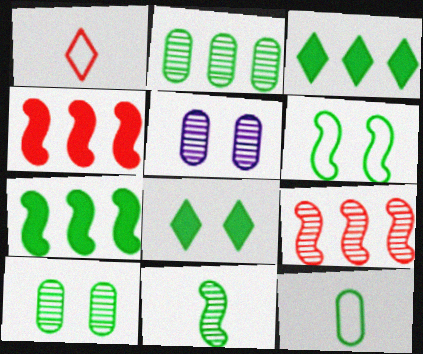[[1, 5, 7], 
[6, 7, 11], 
[6, 8, 10]]